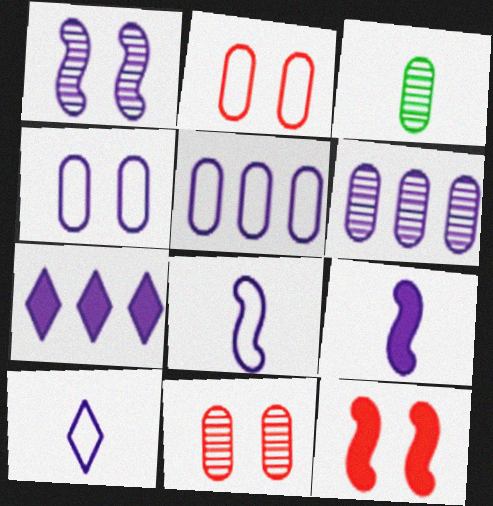[[3, 6, 11]]